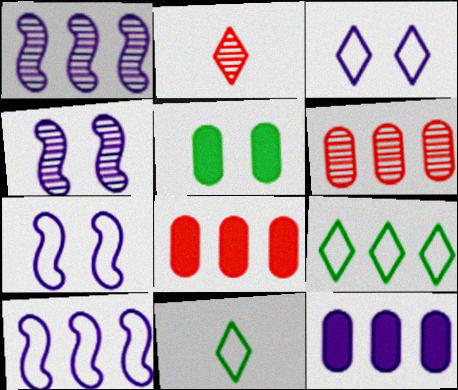[[1, 8, 9], 
[2, 5, 10], 
[4, 8, 11]]